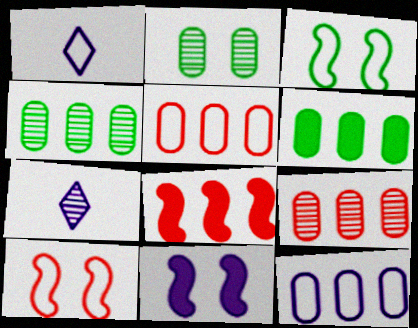[[1, 2, 8], 
[1, 3, 5], 
[6, 7, 10], 
[6, 9, 12], 
[7, 11, 12]]